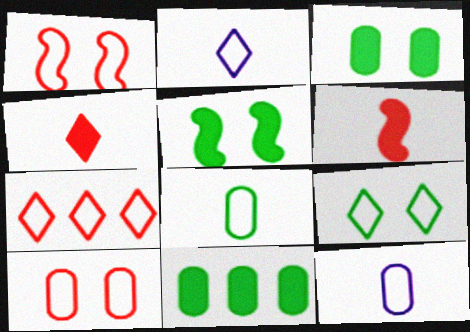[[2, 7, 9]]